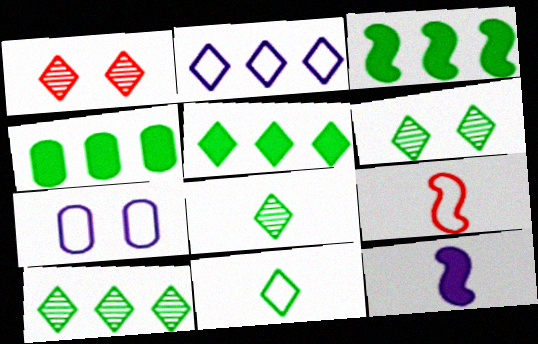[[3, 4, 5], 
[5, 6, 11], 
[6, 8, 10]]